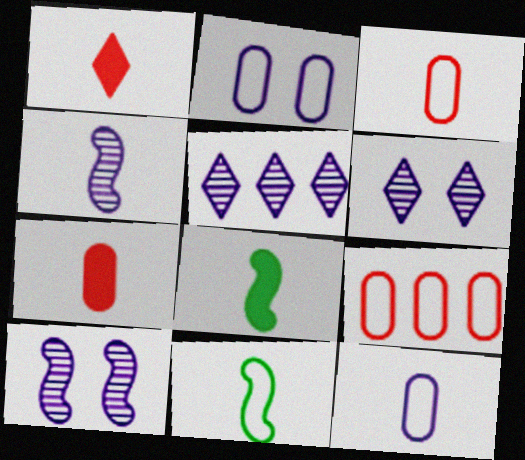[[6, 8, 9]]